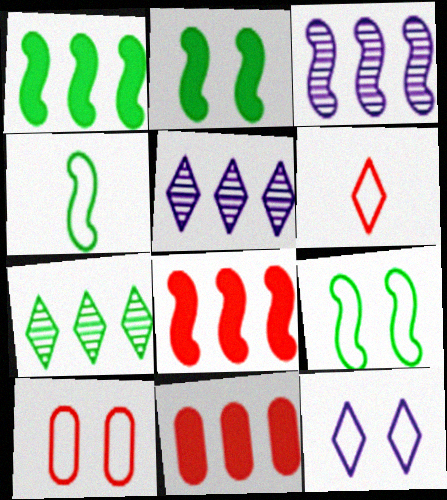[[9, 10, 12]]